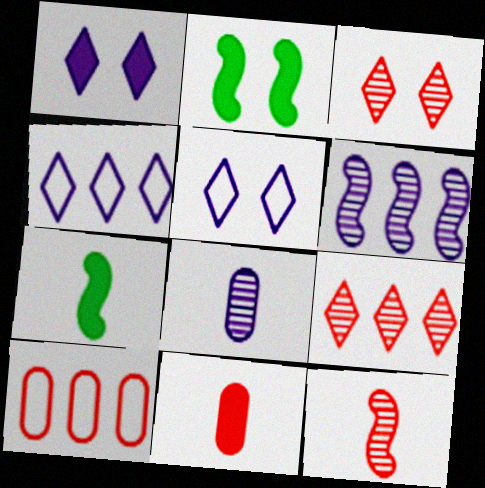[]